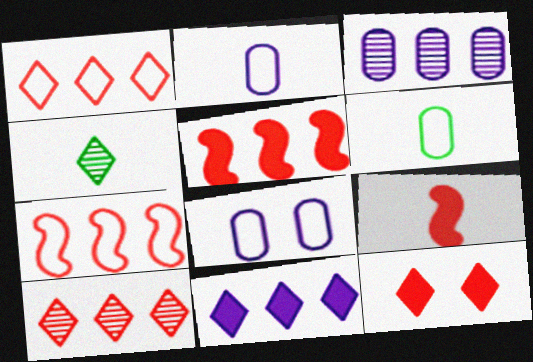[[2, 4, 9], 
[4, 5, 8]]